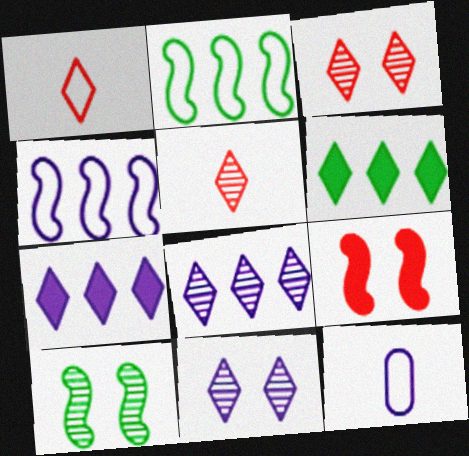[[1, 6, 11]]